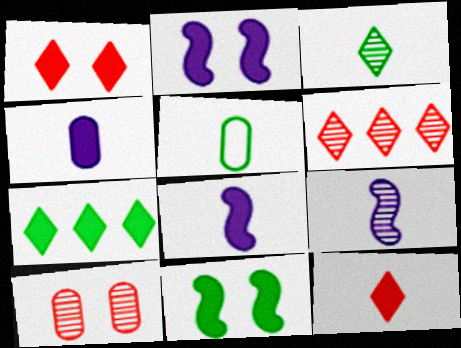[[2, 5, 6], 
[5, 9, 12]]